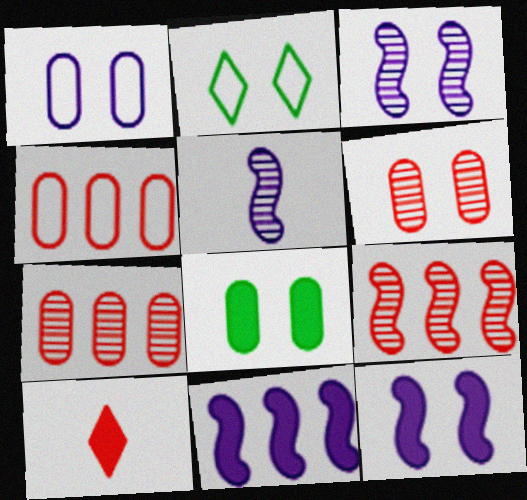[[1, 6, 8], 
[2, 6, 12], 
[8, 10, 11]]